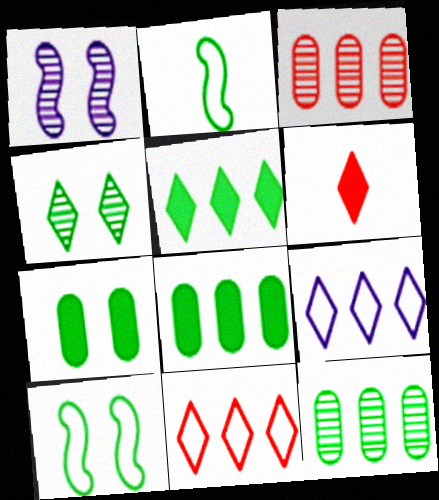[[2, 4, 8], 
[4, 6, 9], 
[4, 7, 10]]